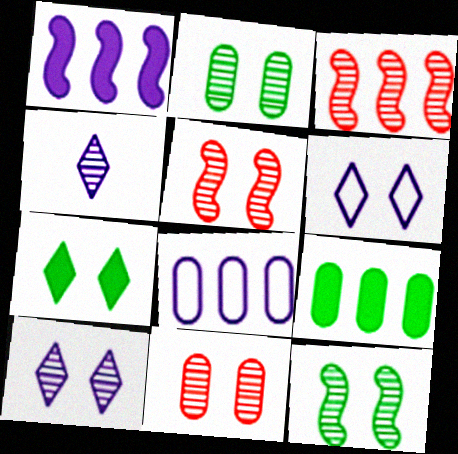[[2, 3, 4], 
[2, 5, 10], 
[10, 11, 12]]